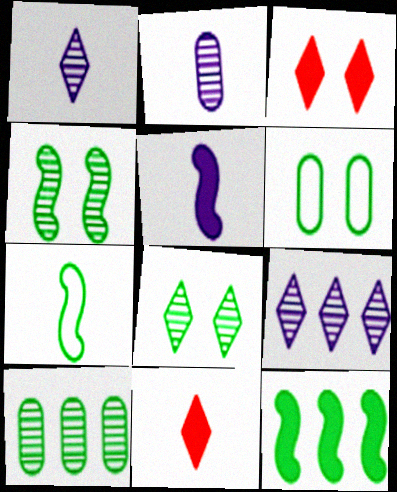[[2, 7, 11], 
[4, 7, 12]]